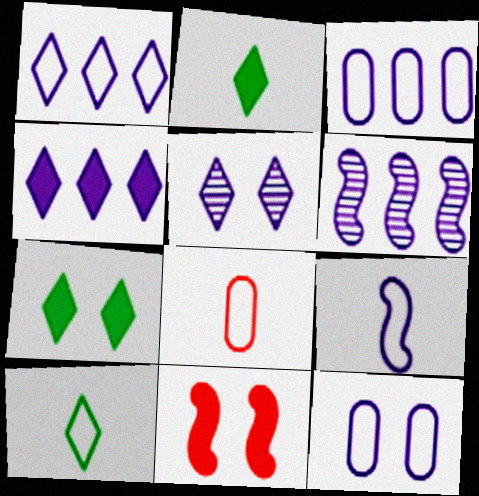[[1, 9, 12], 
[3, 4, 6], 
[6, 7, 8], 
[8, 9, 10]]